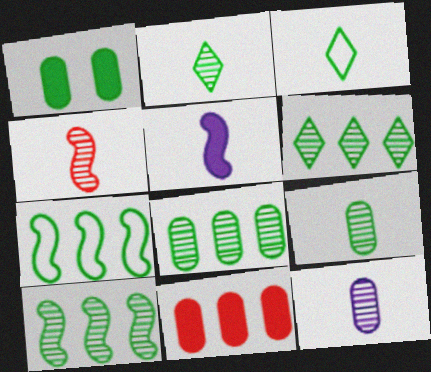[[1, 2, 7], 
[1, 3, 10], 
[2, 4, 12], 
[6, 8, 10]]